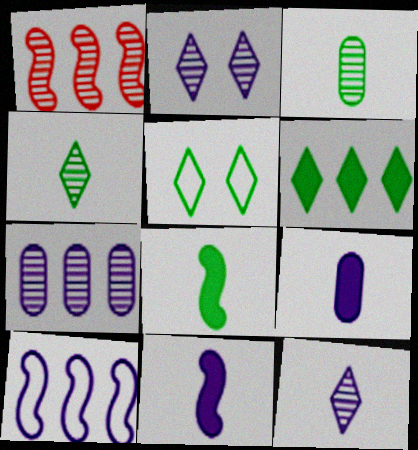[[1, 2, 3], 
[1, 5, 9], 
[2, 9, 10], 
[4, 5, 6]]